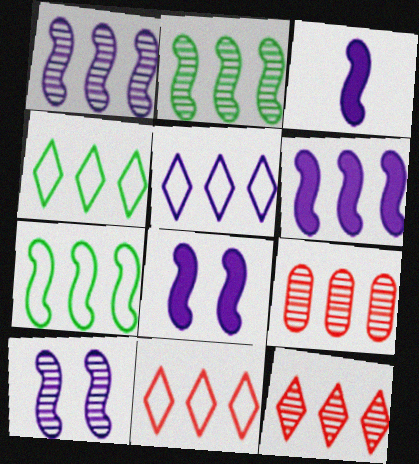[[3, 6, 8], 
[4, 5, 11], 
[4, 6, 9]]